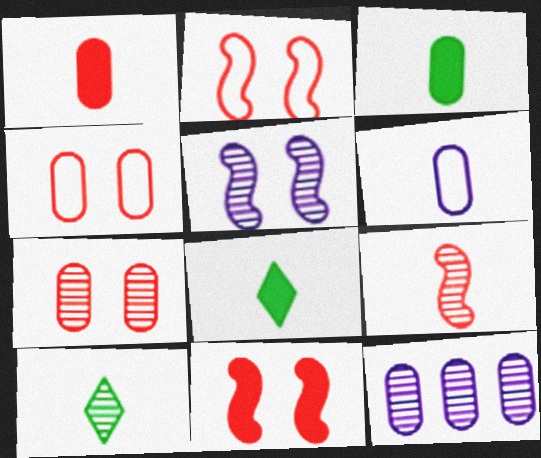[[2, 8, 12], 
[3, 4, 12], 
[6, 8, 9]]